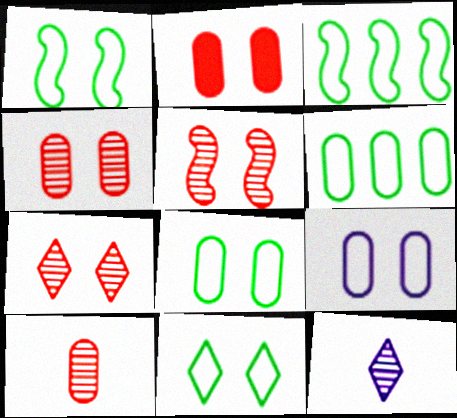[[1, 8, 11], 
[2, 3, 12], 
[4, 5, 7]]